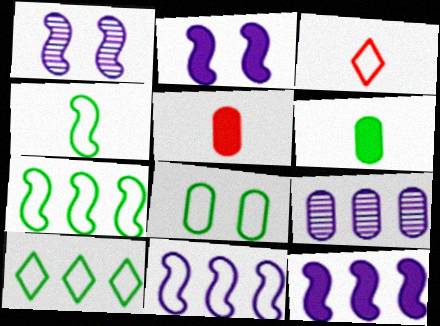[[1, 5, 10], 
[3, 8, 11], 
[4, 8, 10], 
[5, 8, 9]]